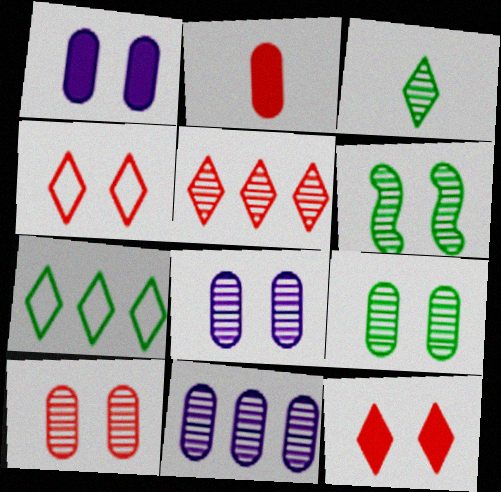[[1, 4, 6], 
[8, 9, 10]]